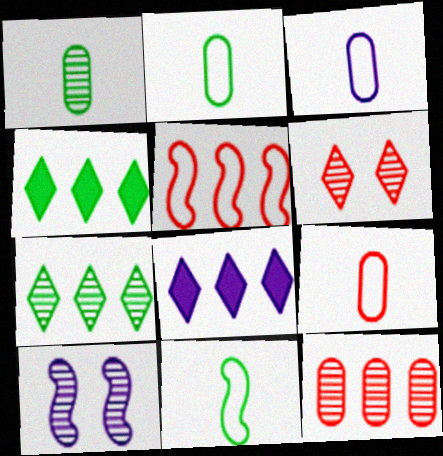[[2, 3, 9], 
[3, 8, 10], 
[4, 9, 10]]